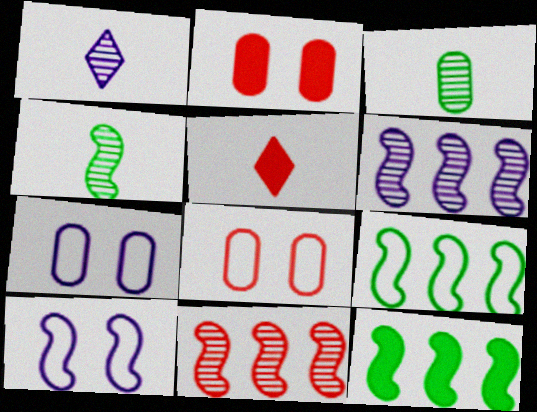[[1, 2, 9], 
[1, 8, 12], 
[5, 8, 11]]